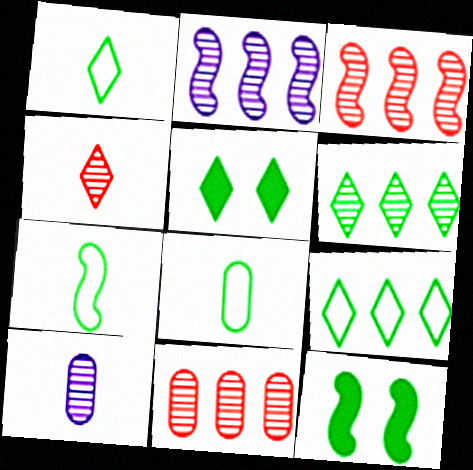[[1, 5, 6], 
[1, 7, 8], 
[2, 6, 11], 
[6, 8, 12]]